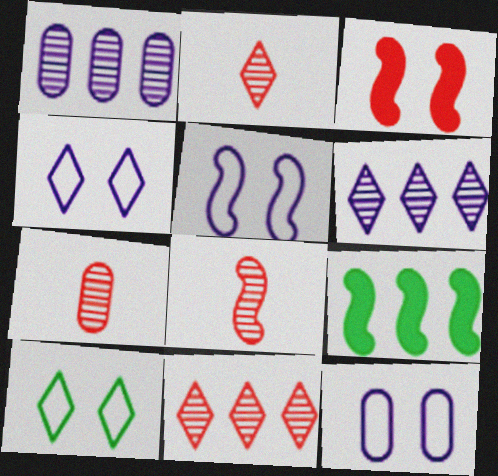[[2, 7, 8], 
[2, 9, 12], 
[4, 5, 12], 
[4, 7, 9], 
[5, 8, 9]]